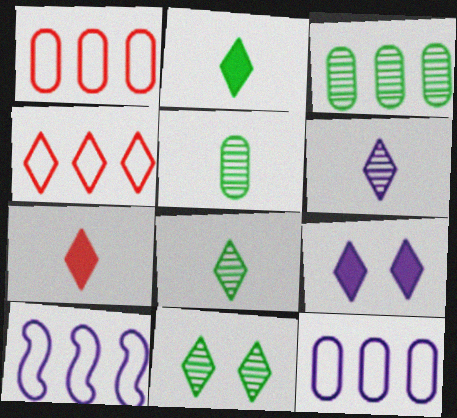[[4, 8, 9]]